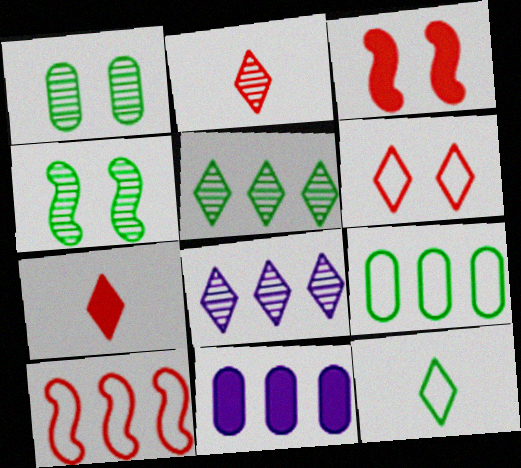[[5, 10, 11]]